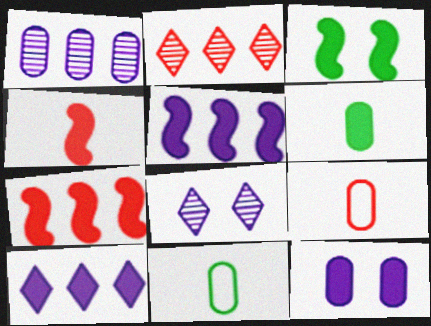[[3, 4, 5], 
[7, 8, 11]]